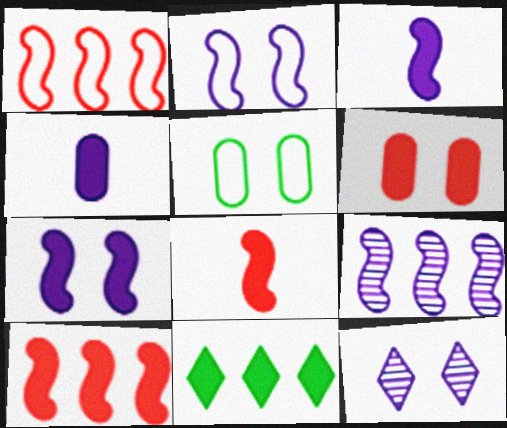[[2, 3, 9], 
[3, 6, 11]]